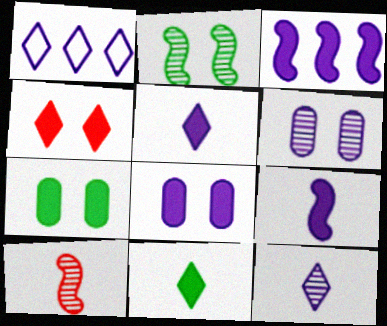[[1, 6, 9], 
[1, 7, 10], 
[3, 5, 8]]